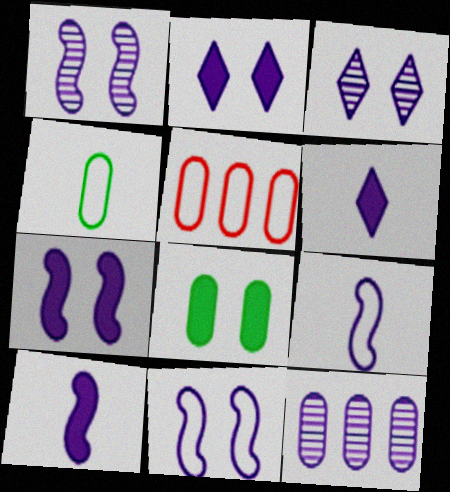[[1, 7, 11], 
[2, 9, 12], 
[6, 11, 12]]